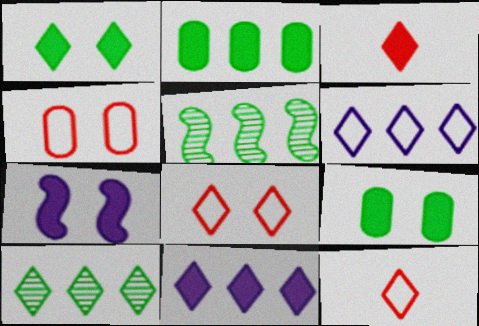[[1, 3, 11], 
[2, 3, 7]]